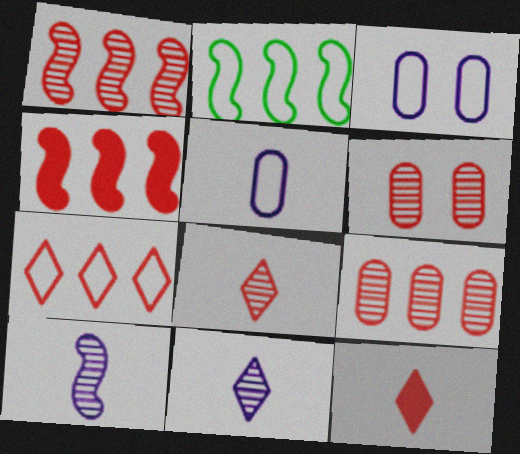[[1, 6, 8], 
[4, 7, 9]]